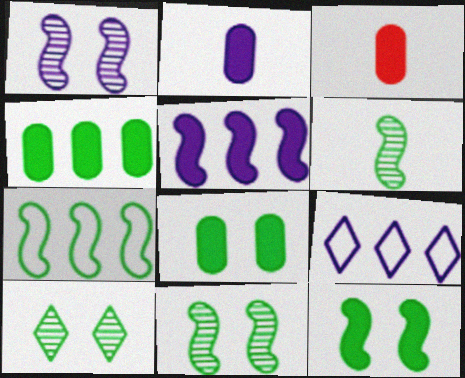[[1, 2, 9], 
[3, 9, 11], 
[6, 7, 12]]